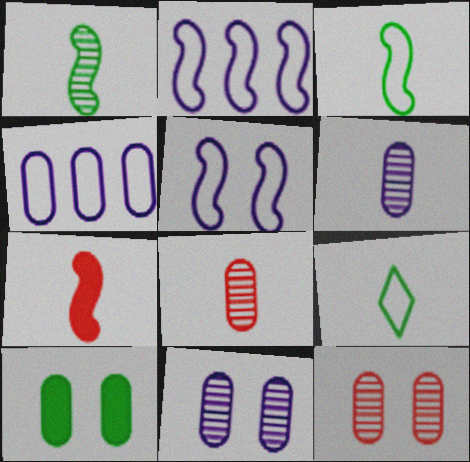[[4, 8, 10], 
[6, 7, 9]]